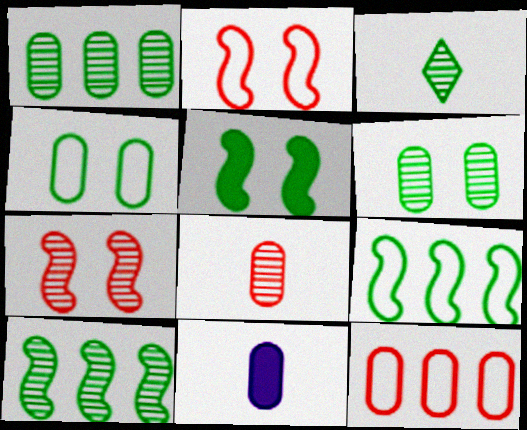[[3, 6, 10], 
[6, 11, 12]]